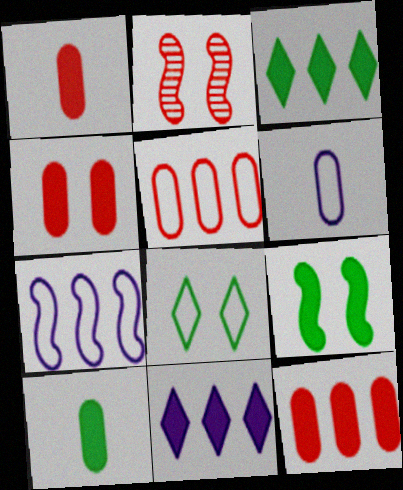[[1, 4, 12], 
[1, 9, 11], 
[2, 3, 6], 
[3, 9, 10]]